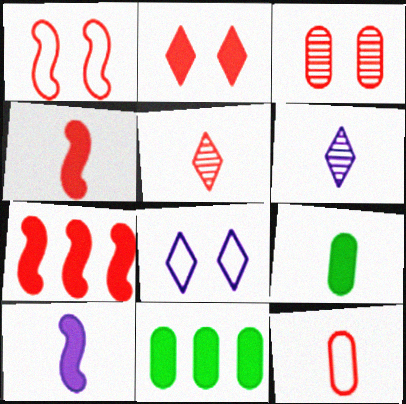[[1, 2, 3], 
[1, 6, 11], 
[2, 10, 11], 
[4, 5, 12]]